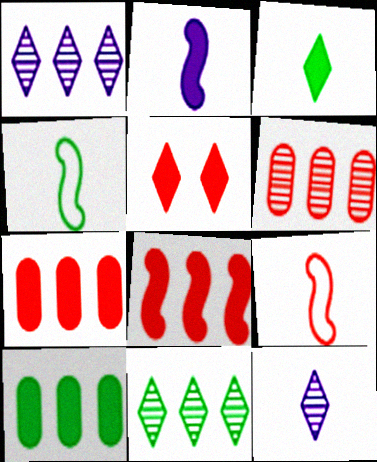[[2, 5, 10], 
[5, 6, 9]]